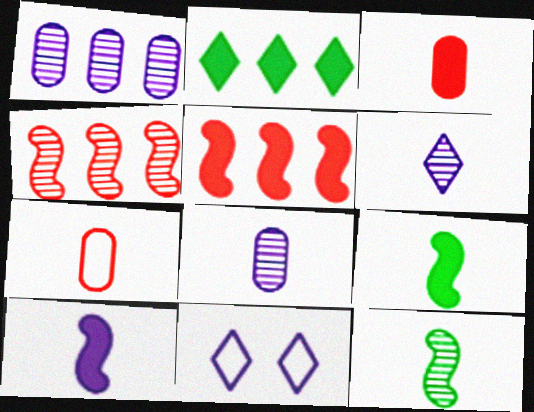[[1, 10, 11], 
[6, 7, 9]]